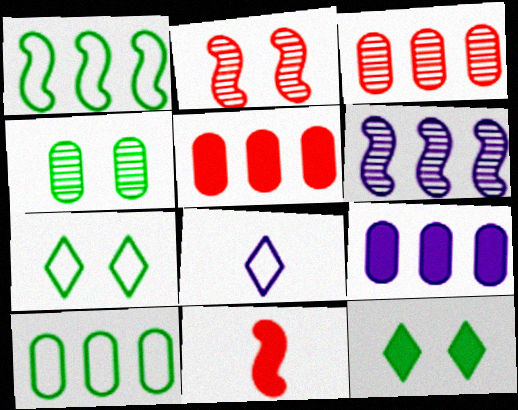[[3, 9, 10], 
[9, 11, 12]]